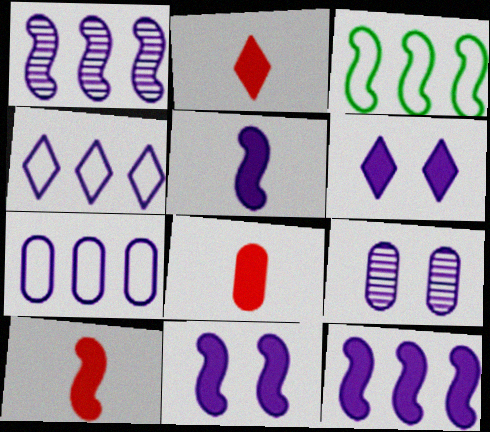[[2, 3, 9], 
[2, 8, 10], 
[4, 5, 9], 
[5, 11, 12]]